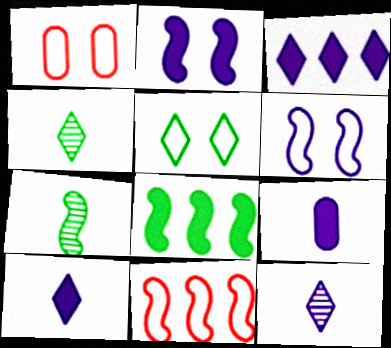[[1, 3, 7], 
[1, 5, 6], 
[1, 8, 12], 
[2, 3, 9], 
[2, 7, 11]]